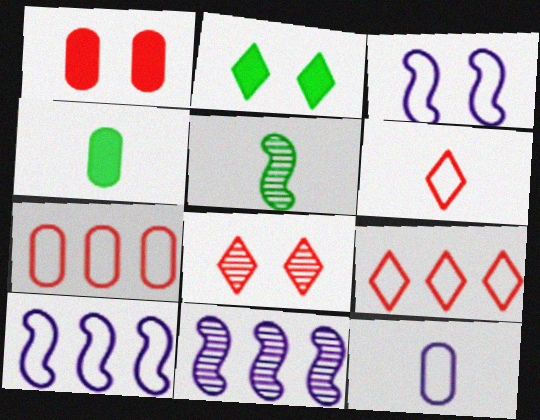[[4, 8, 10]]